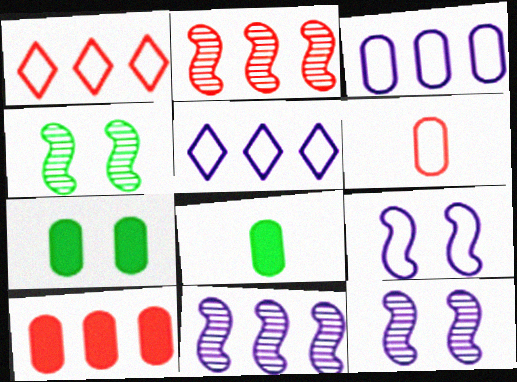[[1, 2, 10], 
[1, 8, 12]]